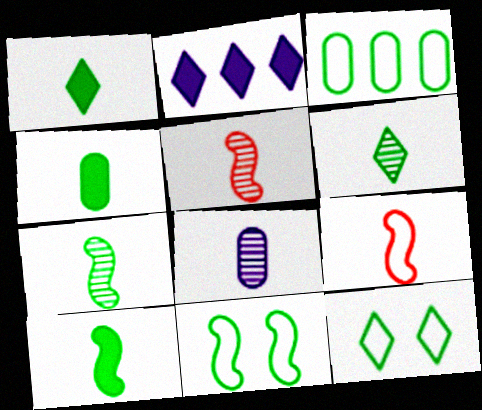[[1, 4, 10], 
[1, 8, 9], 
[5, 6, 8]]